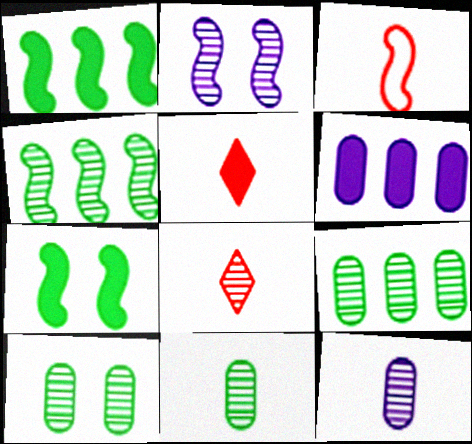[[1, 2, 3], 
[2, 8, 9], 
[5, 6, 7], 
[9, 10, 11]]